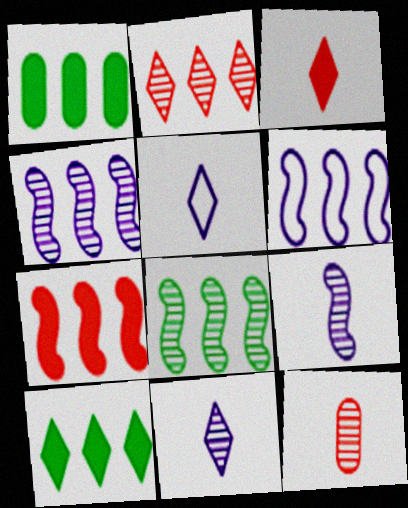[[1, 2, 6], 
[6, 7, 8]]